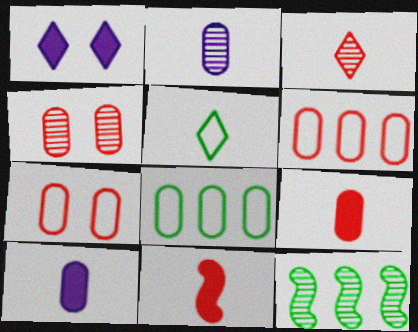[[2, 5, 11], 
[4, 6, 9], 
[4, 8, 10]]